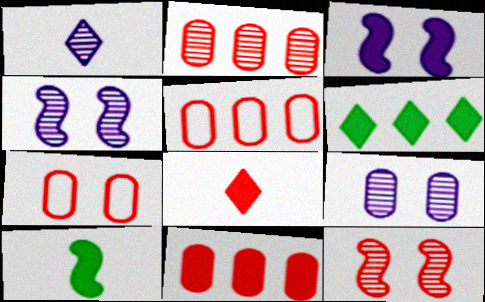[[2, 5, 11], 
[5, 8, 12]]